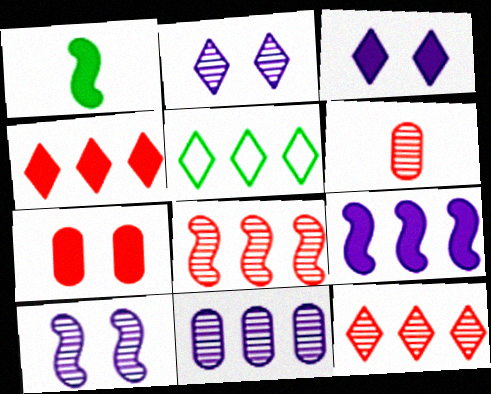[]